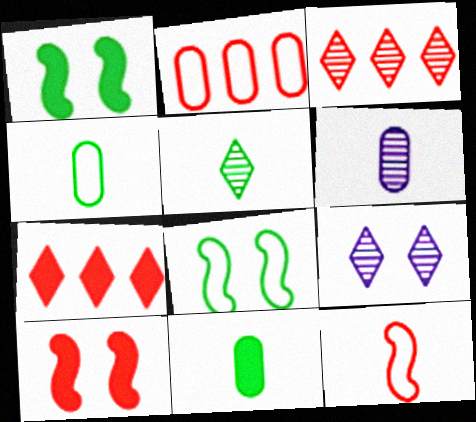[[3, 5, 9], 
[6, 7, 8]]